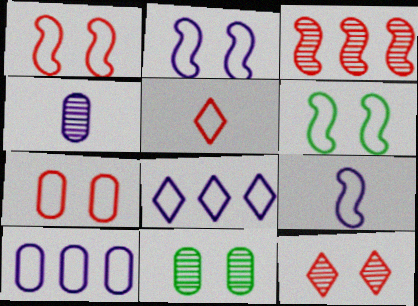[[1, 2, 6], 
[5, 6, 10]]